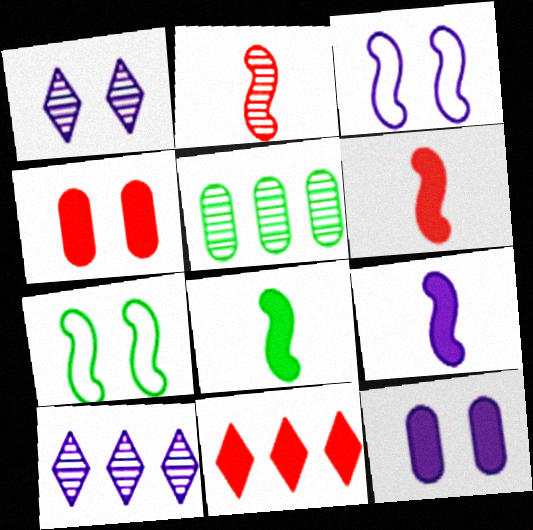[[1, 2, 5], 
[1, 3, 12], 
[1, 4, 7], 
[4, 6, 11], 
[6, 8, 9], 
[8, 11, 12]]